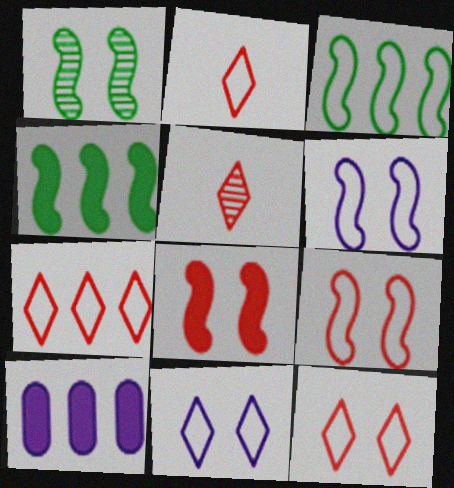[[1, 2, 10], 
[1, 6, 8], 
[2, 7, 12]]